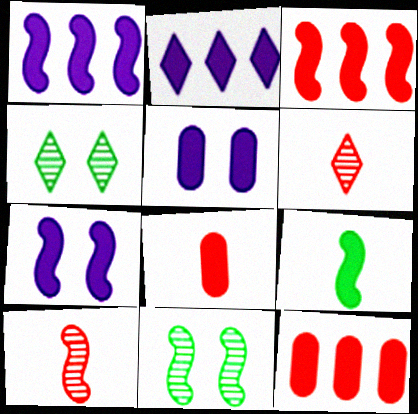[[3, 7, 9]]